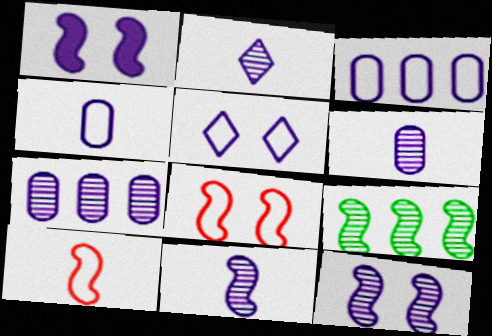[[1, 2, 3], 
[1, 9, 10], 
[2, 6, 11], 
[2, 7, 12]]